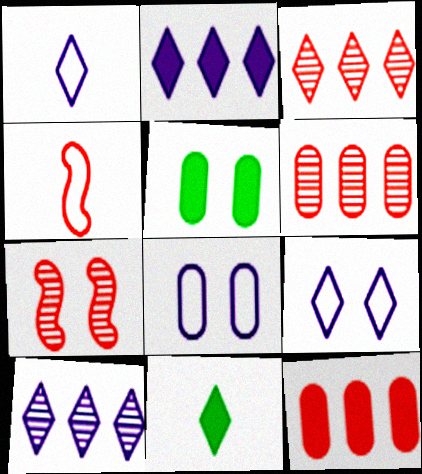[[3, 9, 11], 
[4, 5, 10], 
[5, 7, 9]]